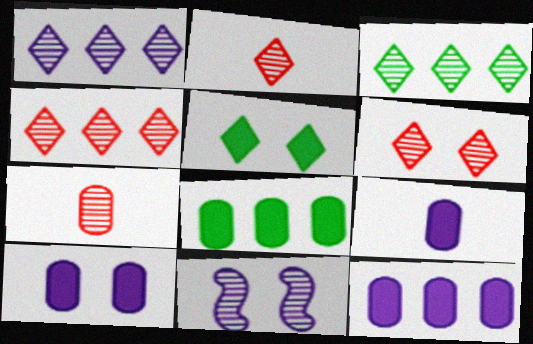[[1, 3, 4], 
[2, 4, 6], 
[3, 7, 11], 
[9, 10, 12]]